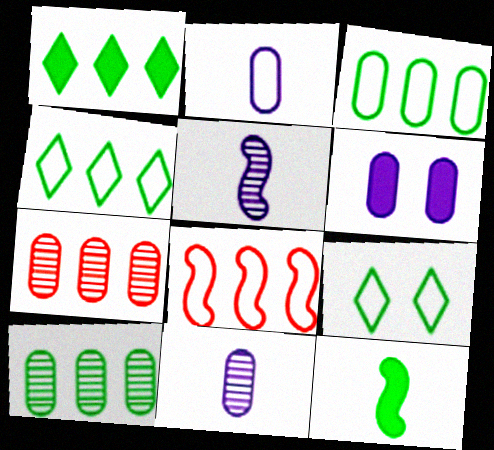[[2, 8, 9], 
[9, 10, 12]]